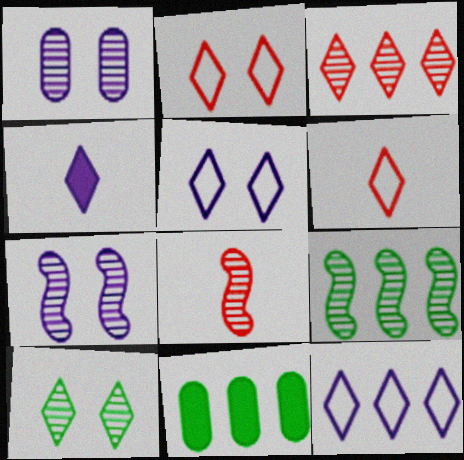[[5, 8, 11], 
[6, 7, 11], 
[7, 8, 9]]